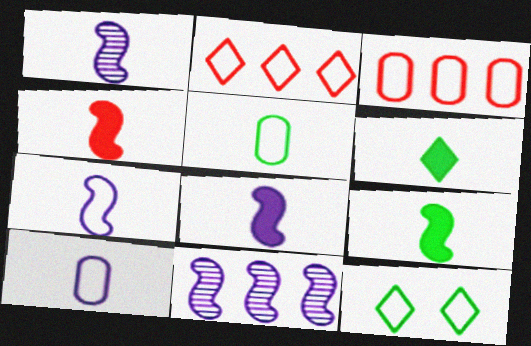[[1, 7, 8], 
[3, 7, 12], 
[4, 8, 9]]